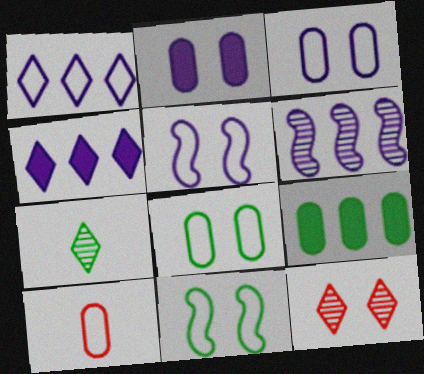[[1, 10, 11], 
[2, 11, 12], 
[7, 9, 11]]